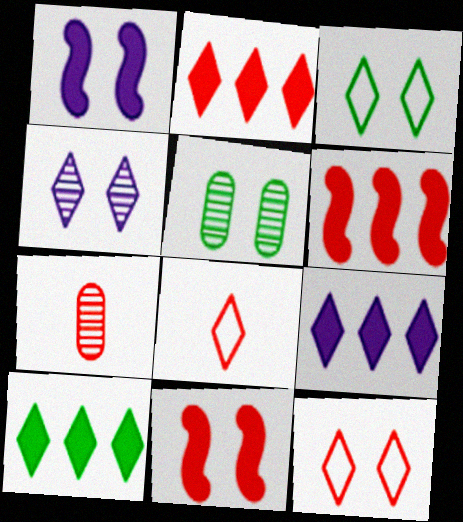[[1, 5, 12], 
[2, 9, 10], 
[4, 8, 10], 
[6, 7, 12]]